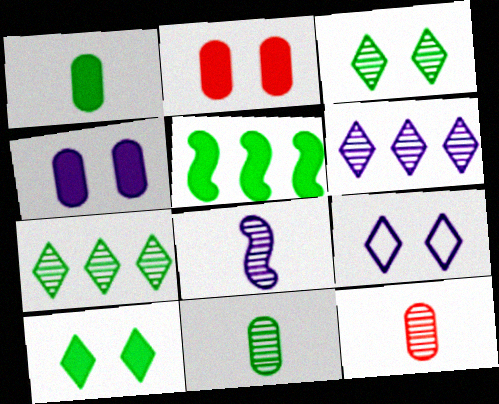[[1, 5, 10], 
[5, 9, 12]]